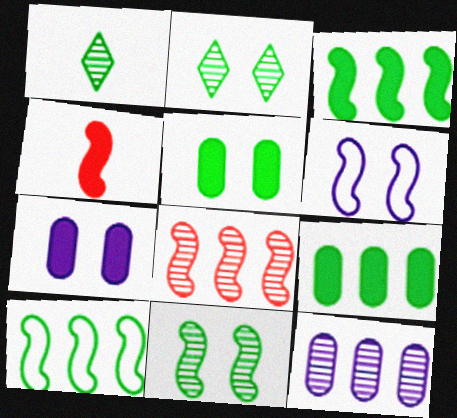[[1, 5, 10]]